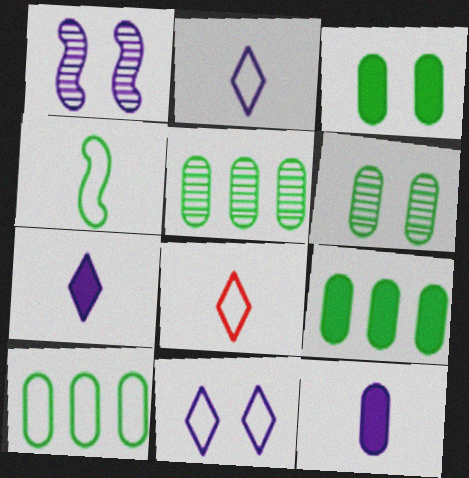[[1, 8, 9], 
[5, 9, 10]]